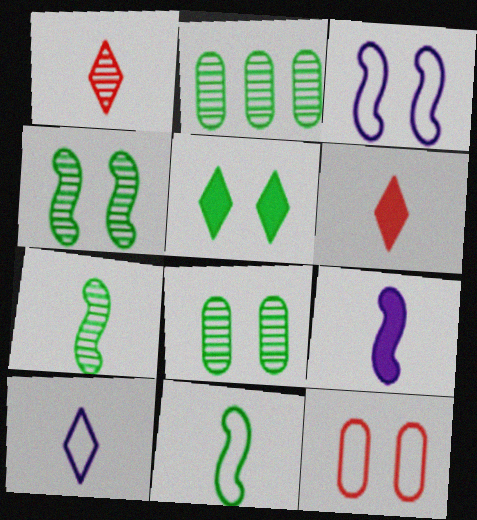[[2, 3, 6], 
[2, 5, 11]]